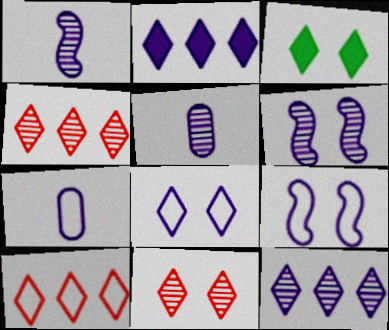[[2, 5, 9], 
[2, 6, 7], 
[3, 8, 11], 
[5, 6, 12]]